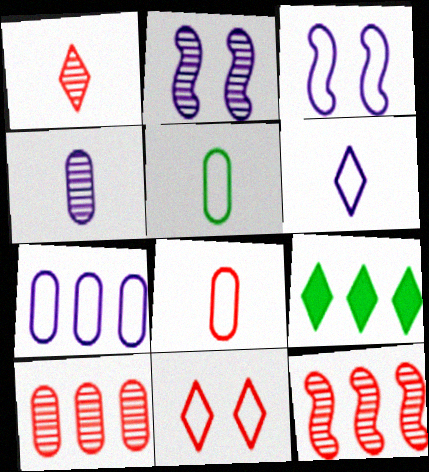[[2, 8, 9], 
[3, 6, 7], 
[7, 9, 12]]